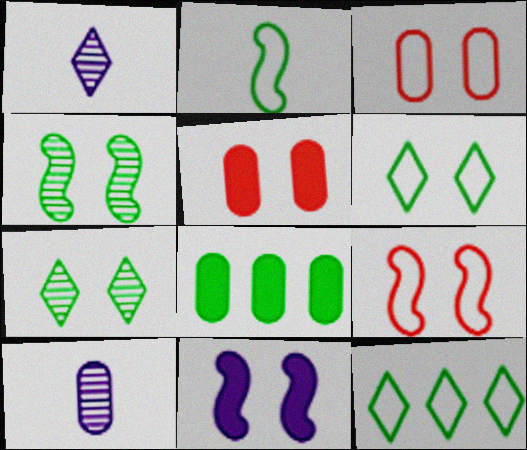[[1, 8, 9], 
[2, 7, 8], 
[3, 7, 11], 
[3, 8, 10], 
[4, 9, 11]]